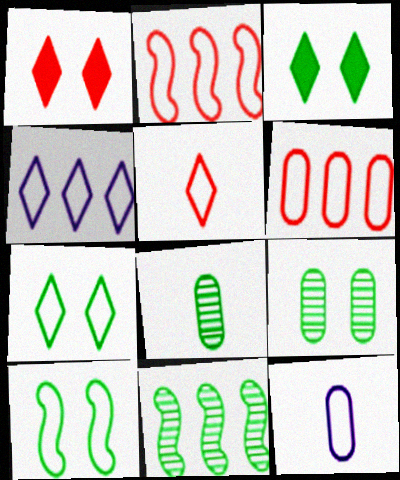[[1, 11, 12], 
[2, 7, 12], 
[3, 9, 10], 
[4, 5, 7]]